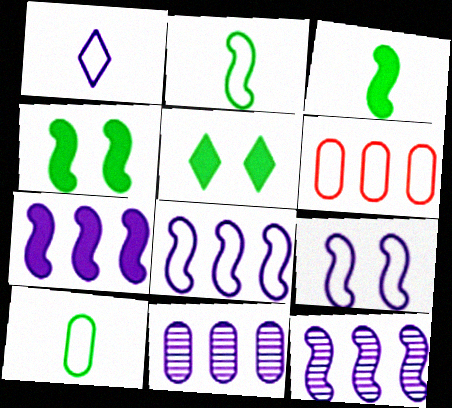[[7, 8, 12]]